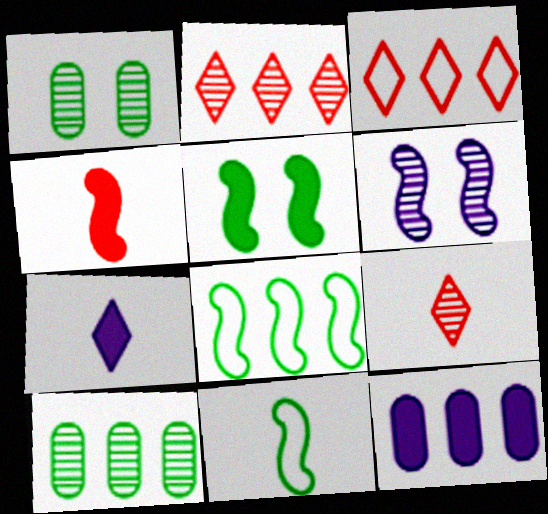[[2, 8, 12], 
[4, 6, 8], 
[6, 9, 10]]